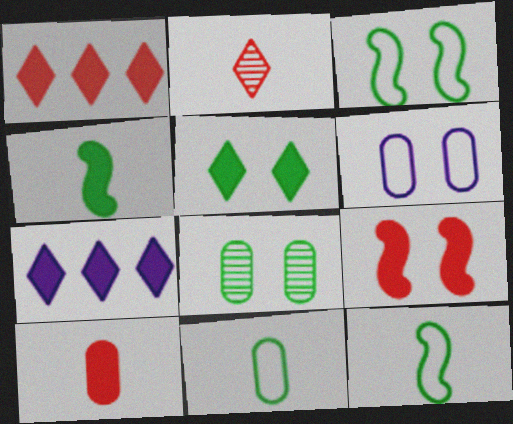[[1, 9, 10], 
[3, 5, 8]]